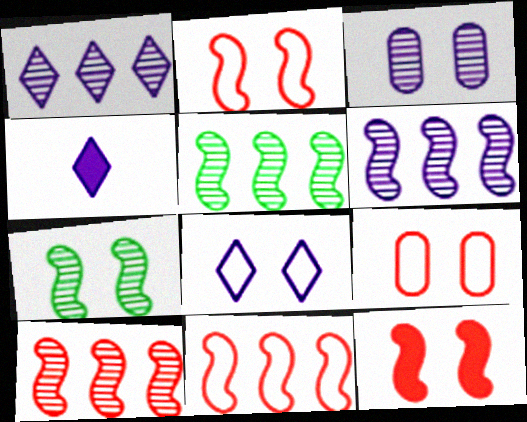[[1, 4, 8], 
[4, 5, 9], 
[5, 6, 10]]